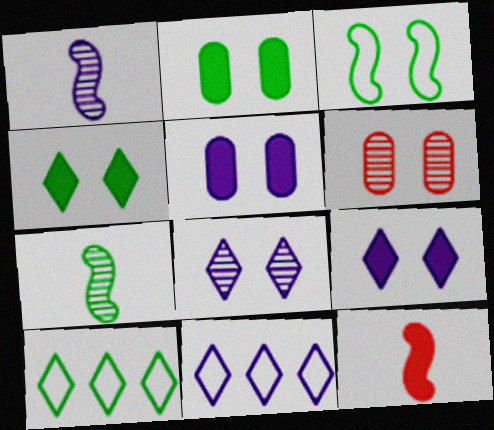[[1, 5, 11], 
[2, 7, 10], 
[3, 6, 9]]